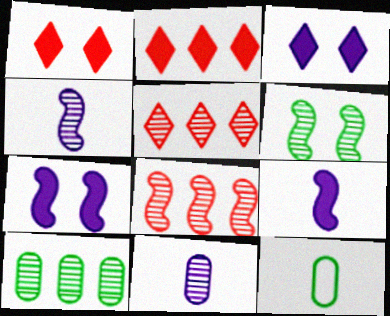[[3, 8, 12], 
[4, 6, 8], 
[5, 6, 11], 
[5, 7, 12]]